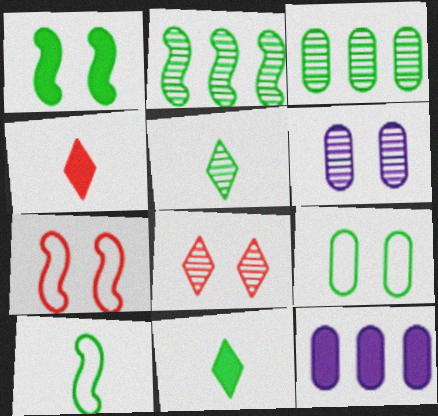[[1, 2, 10], 
[1, 4, 12], 
[2, 9, 11], 
[5, 7, 12], 
[8, 10, 12]]